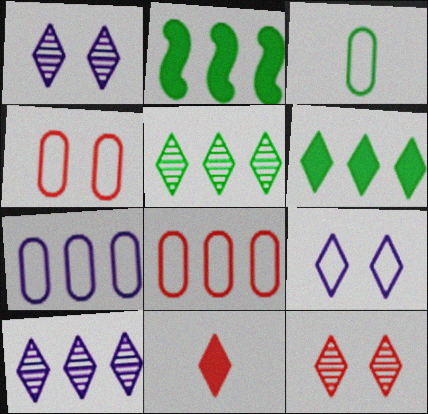[[2, 8, 10], 
[3, 4, 7], 
[5, 9, 11]]